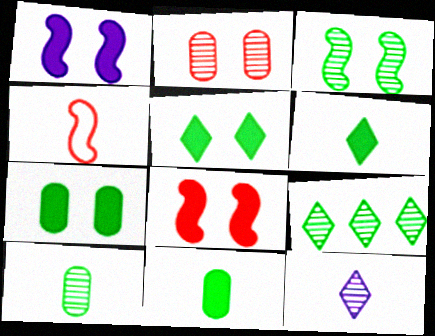[[3, 9, 10], 
[4, 11, 12]]